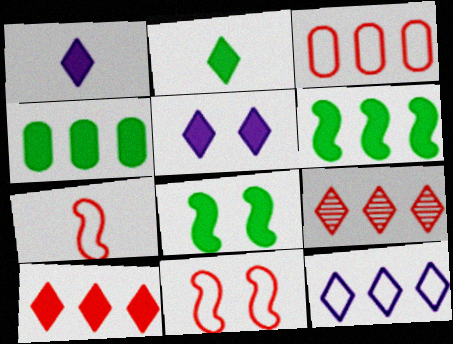[[2, 4, 8], 
[2, 5, 10]]